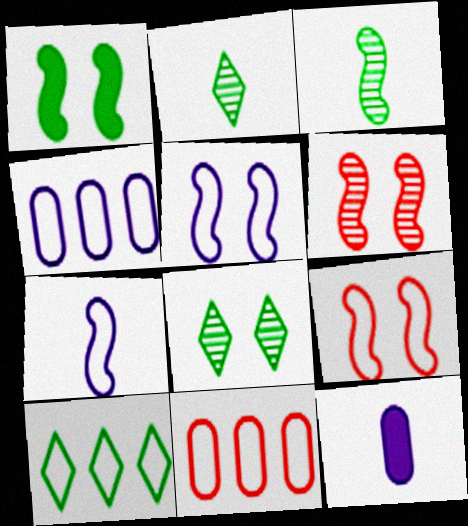[[1, 5, 6], 
[6, 10, 12]]